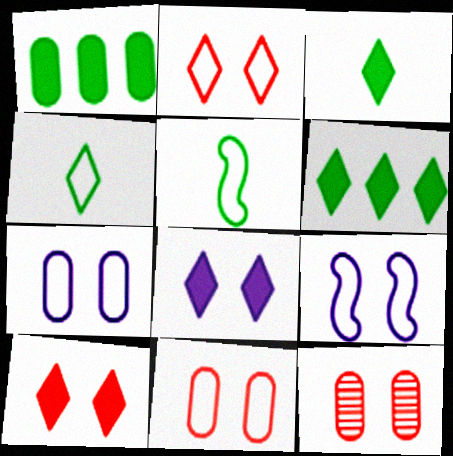[]